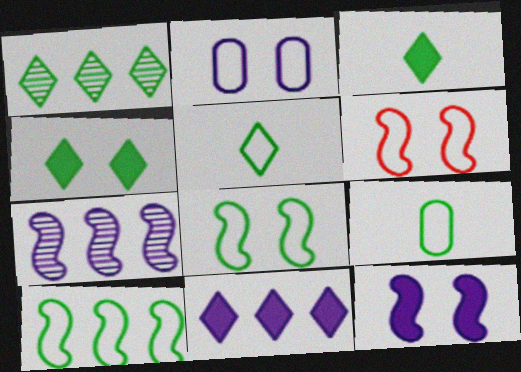[[1, 4, 5]]